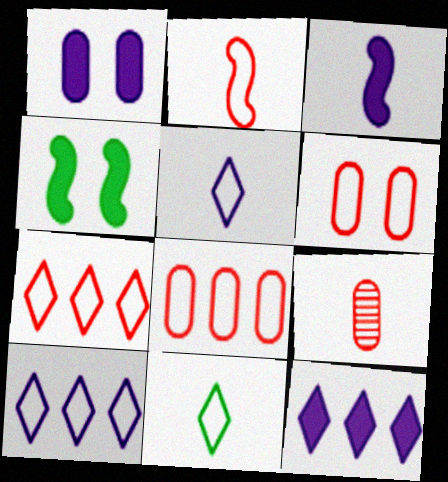[[1, 3, 12], 
[2, 6, 7], 
[3, 9, 11], 
[4, 9, 10]]